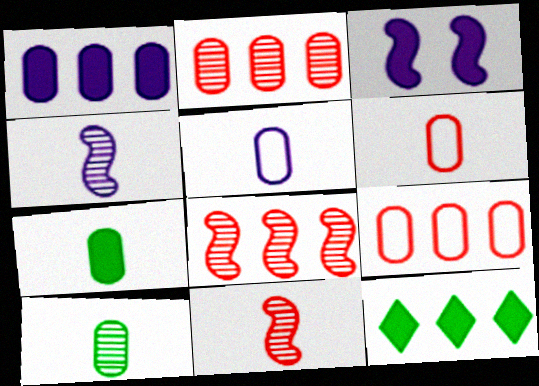[]